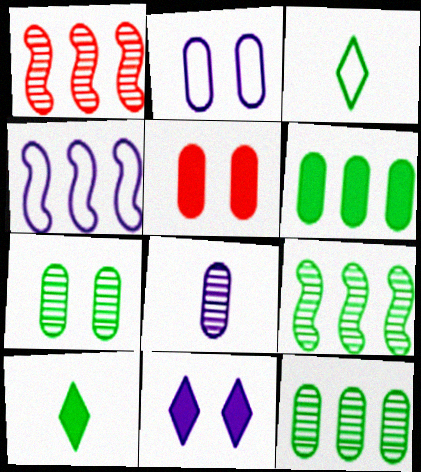[[1, 2, 10], 
[2, 5, 7], 
[4, 8, 11]]